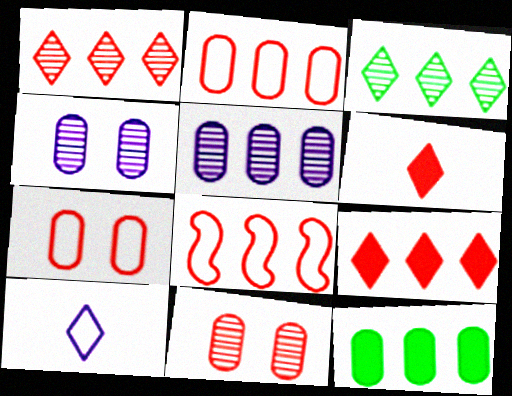[[2, 5, 12], 
[6, 8, 11]]